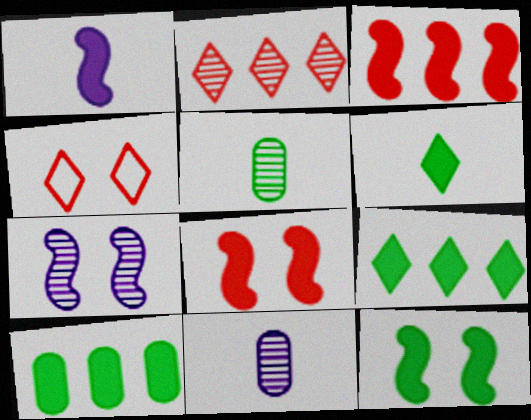[[1, 3, 12], 
[2, 5, 7], 
[6, 10, 12]]